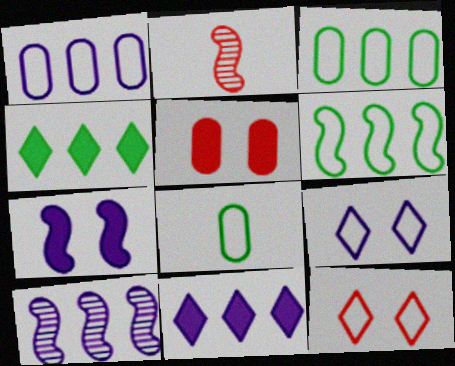[[1, 10, 11], 
[2, 6, 7]]